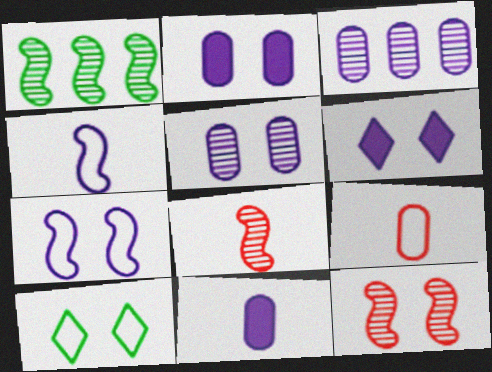[[1, 6, 9], 
[2, 10, 12], 
[3, 4, 6], 
[5, 6, 7]]